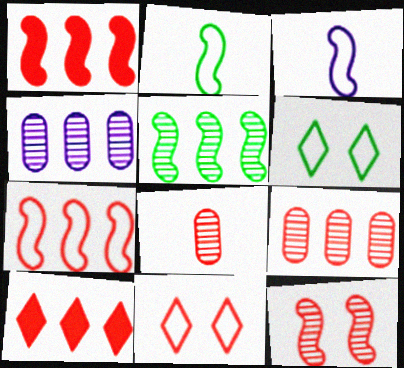[[1, 8, 11], 
[7, 9, 10]]